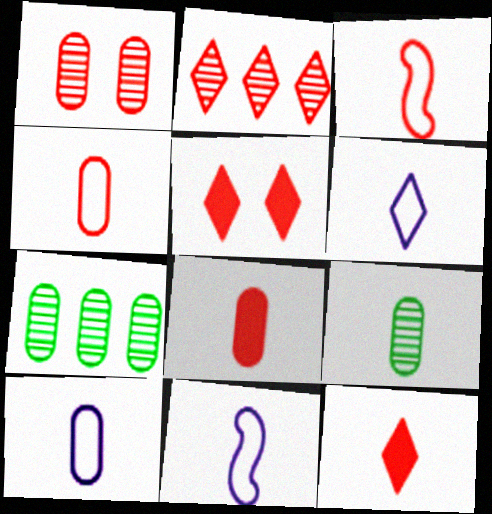[[5, 7, 11], 
[6, 10, 11], 
[8, 9, 10], 
[9, 11, 12]]